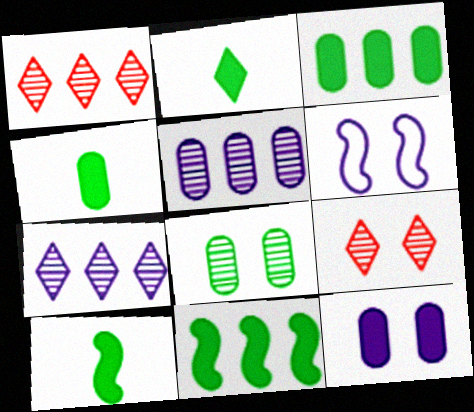[[1, 4, 6], 
[2, 4, 10]]